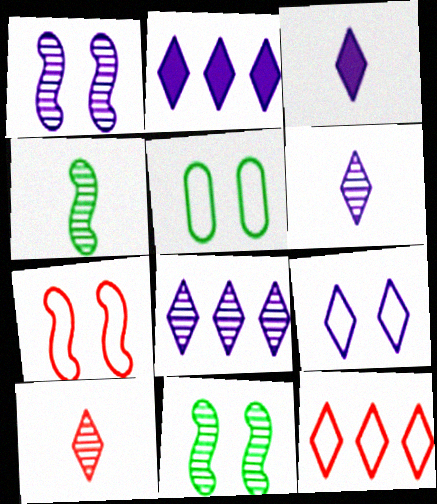[[2, 6, 9], 
[3, 8, 9], 
[5, 7, 9]]